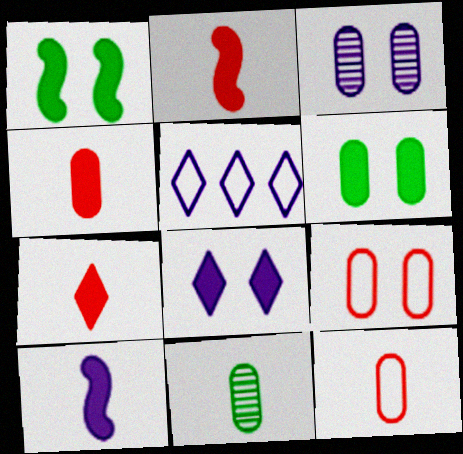[[2, 4, 7], 
[3, 5, 10], 
[3, 6, 9]]